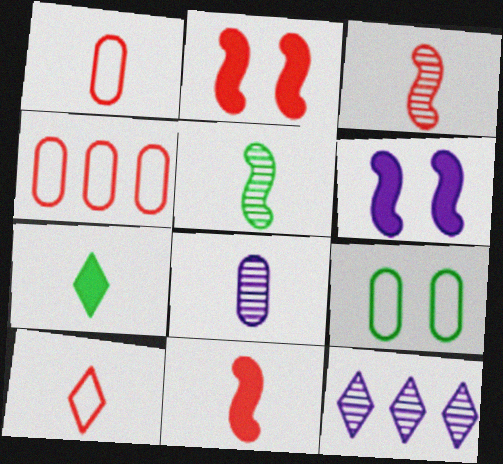[[9, 11, 12]]